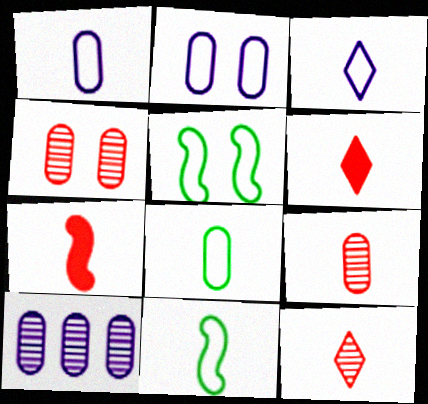[[5, 6, 10]]